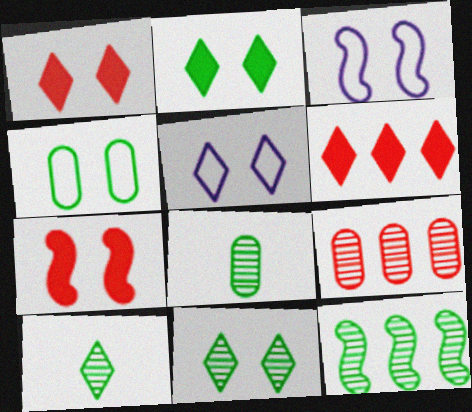[[1, 5, 11], 
[3, 6, 8], 
[5, 6, 10], 
[8, 11, 12]]